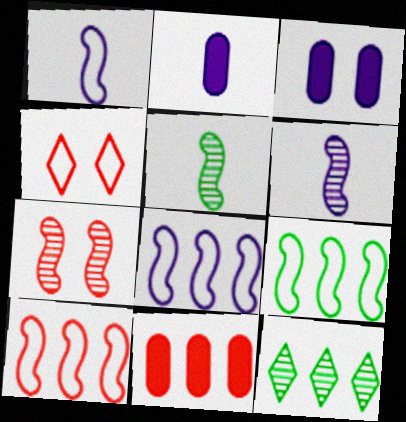[[8, 9, 10], 
[8, 11, 12]]